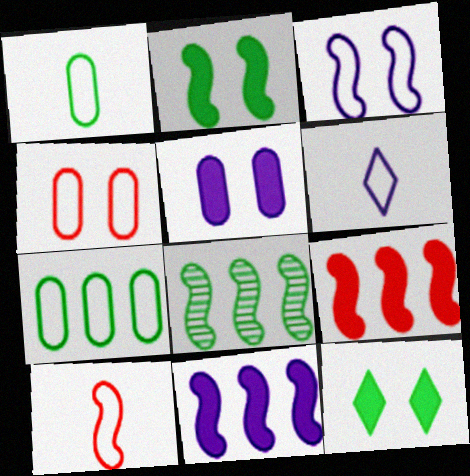[[1, 6, 10], 
[1, 8, 12]]